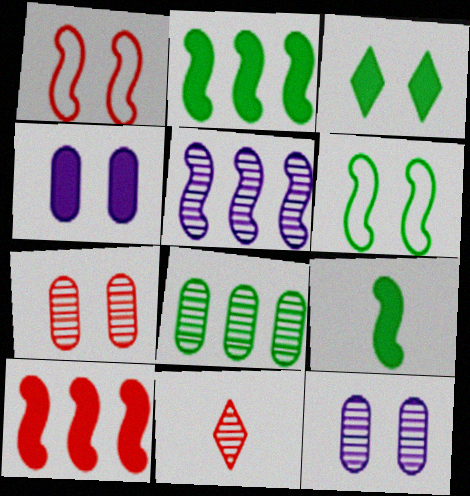[[1, 3, 12], 
[1, 5, 9]]